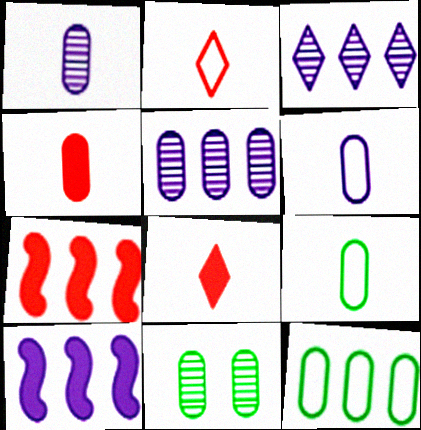[[1, 4, 9], 
[2, 10, 11], 
[3, 7, 12]]